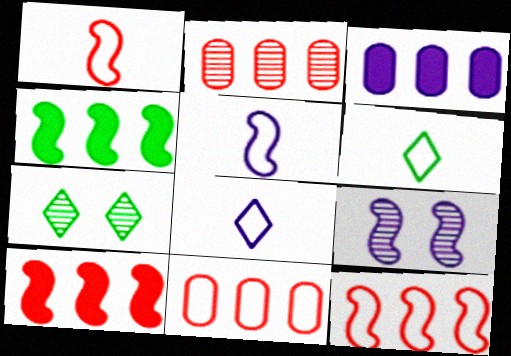[[1, 3, 7], 
[1, 4, 9], 
[3, 8, 9]]